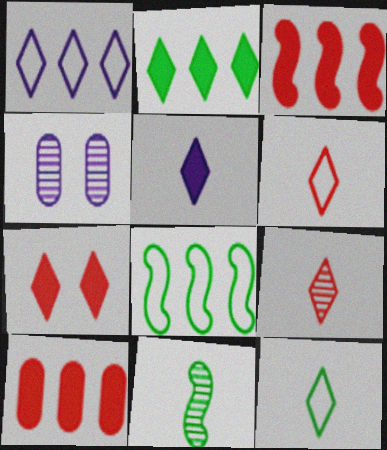[[2, 5, 7], 
[3, 4, 12], 
[5, 9, 12]]